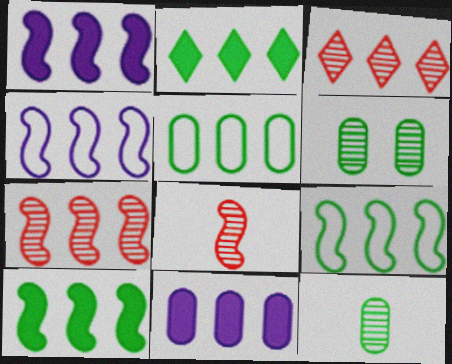[[1, 3, 5], 
[1, 7, 9], 
[3, 9, 11], 
[4, 7, 10]]